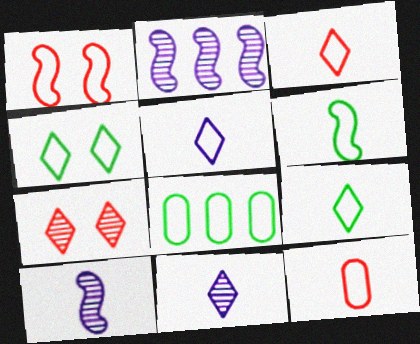[[1, 5, 8], 
[3, 5, 9], 
[4, 6, 8], 
[5, 6, 12]]